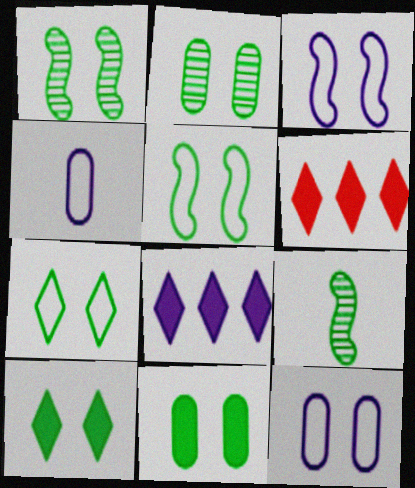[[1, 4, 6], 
[1, 7, 11], 
[2, 5, 10], 
[6, 9, 12]]